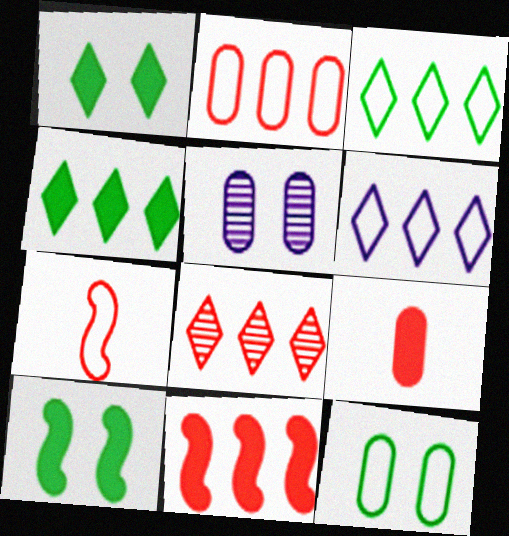[[2, 8, 11], 
[4, 5, 7], 
[4, 6, 8], 
[6, 7, 12]]